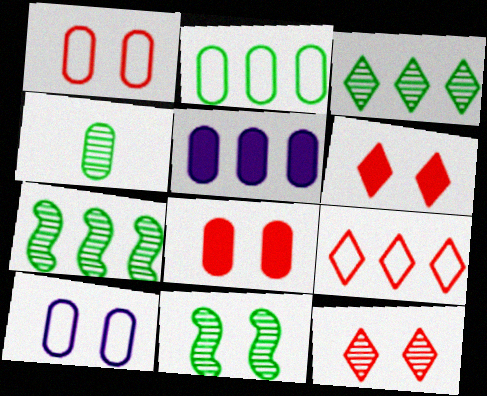[[1, 4, 5], 
[3, 4, 11], 
[5, 7, 9], 
[6, 10, 11]]